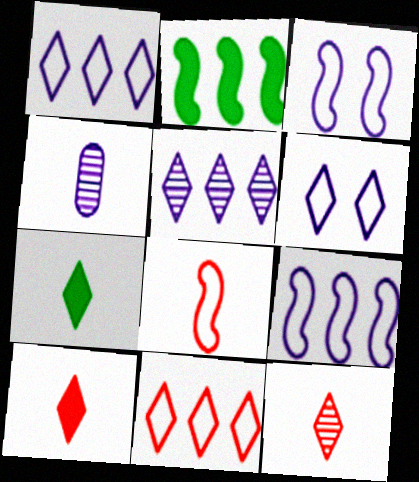[[4, 7, 8]]